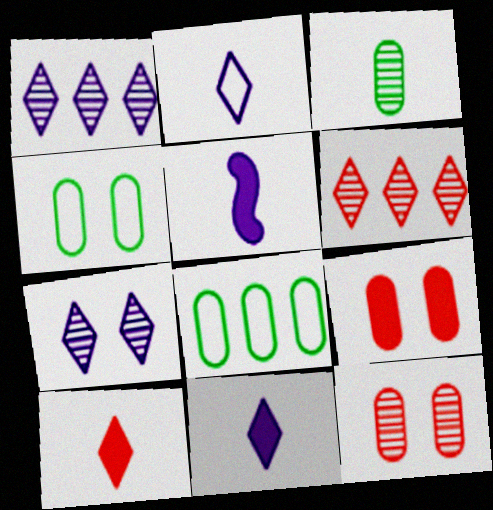[[4, 5, 6]]